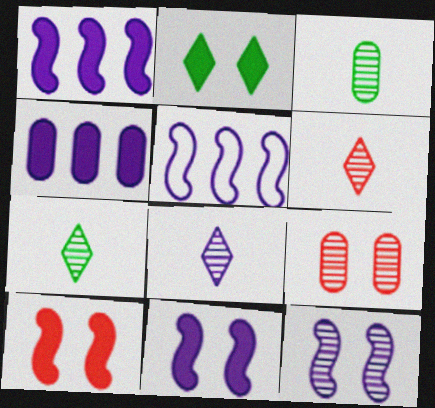[[6, 7, 8]]